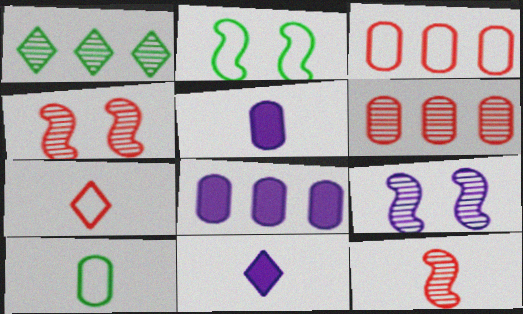[[2, 6, 11], 
[10, 11, 12]]